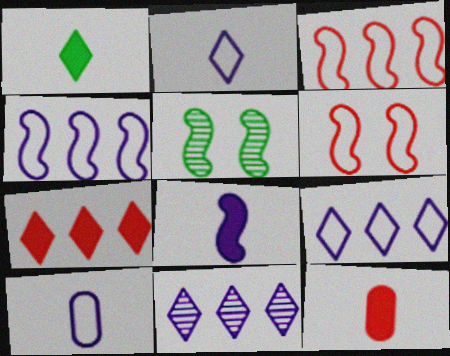[[1, 8, 12], 
[3, 5, 8], 
[5, 7, 10], 
[5, 9, 12]]